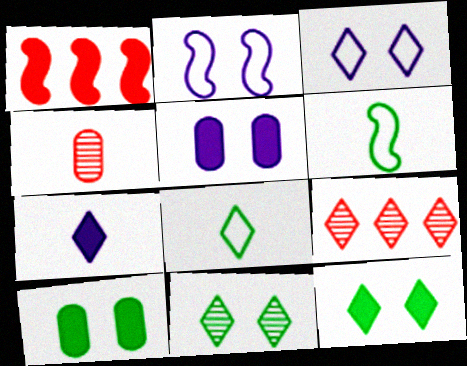[[1, 7, 10], 
[4, 6, 7], 
[5, 6, 9]]